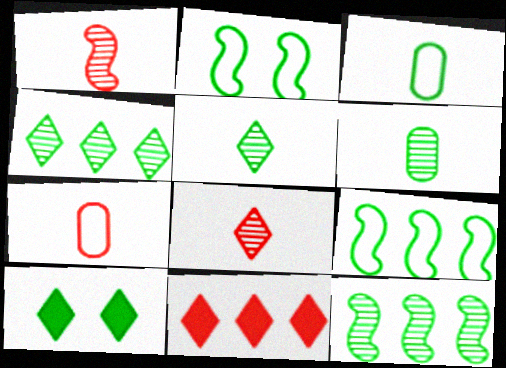[[3, 10, 12], 
[6, 9, 10]]